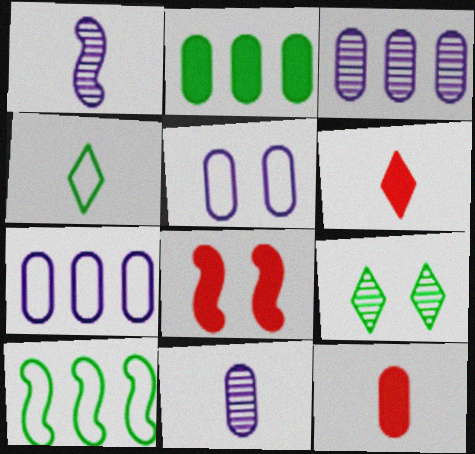[[1, 4, 12], 
[1, 8, 10], 
[3, 4, 8], 
[5, 8, 9]]